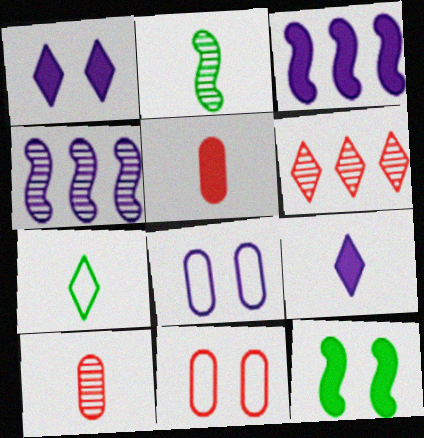[[1, 6, 7], 
[4, 8, 9]]